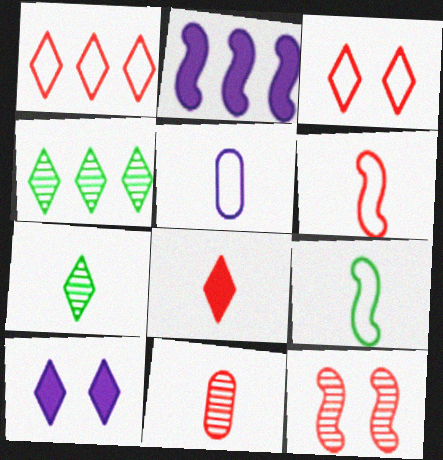[[1, 7, 10], 
[2, 9, 12], 
[6, 8, 11]]